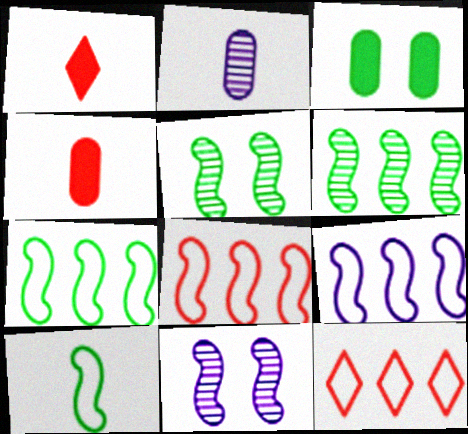[[1, 2, 10], 
[7, 8, 9]]